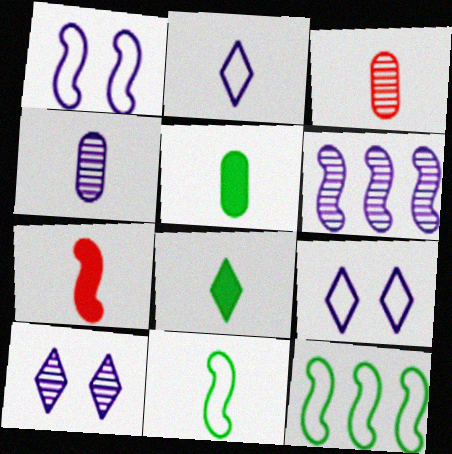[[4, 6, 10]]